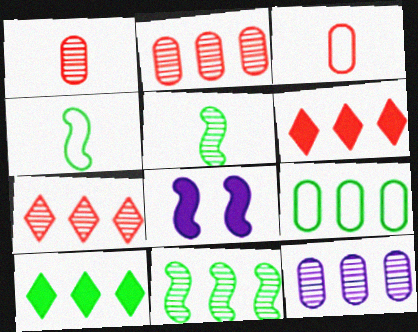[[7, 11, 12], 
[9, 10, 11]]